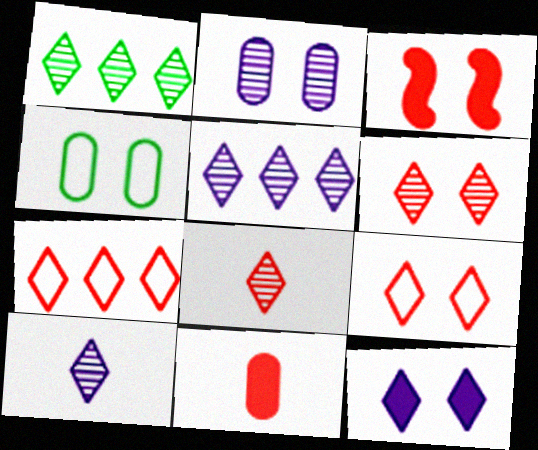[[1, 6, 10]]